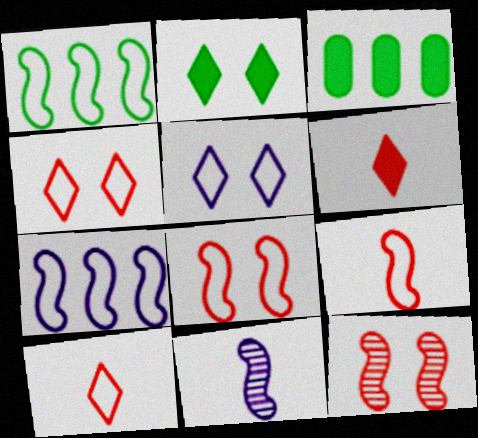[[3, 4, 11]]